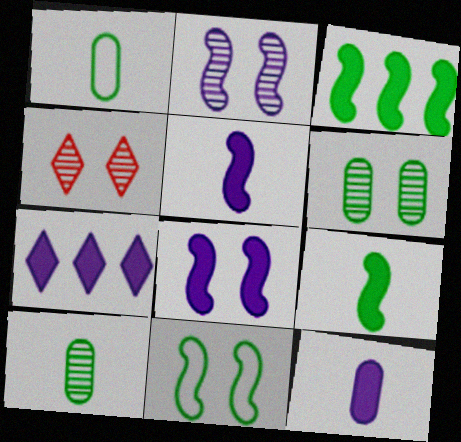[[2, 4, 6], 
[7, 8, 12]]